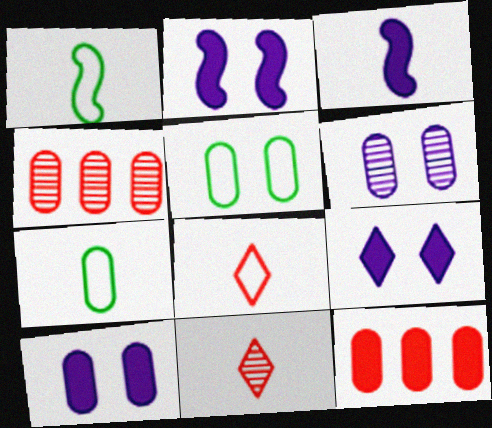[[1, 4, 9], 
[2, 9, 10], 
[3, 7, 11], 
[4, 7, 10], 
[6, 7, 12]]